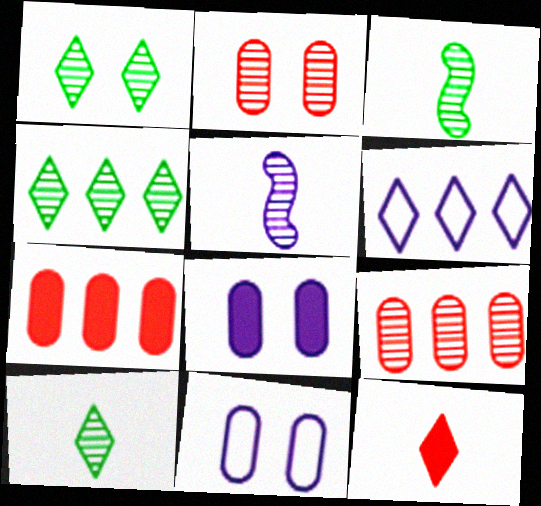[[1, 4, 10], 
[1, 5, 9], 
[1, 6, 12], 
[2, 4, 5], 
[5, 6, 8]]